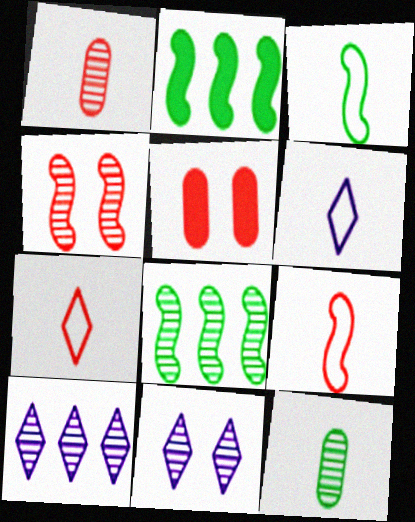[[1, 8, 11], 
[3, 5, 10], 
[4, 10, 12], 
[5, 6, 8]]